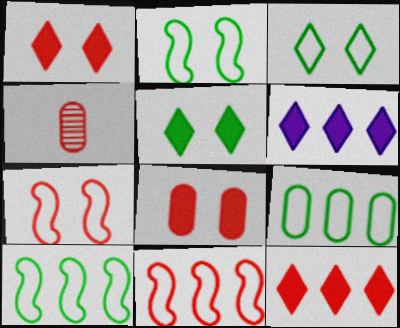[[1, 4, 11], 
[2, 4, 6], 
[4, 7, 12]]